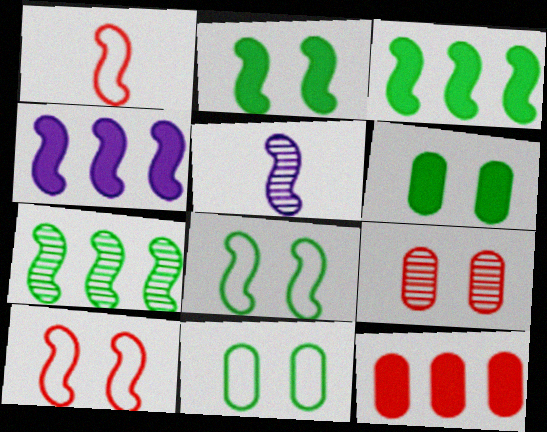[[3, 5, 10]]